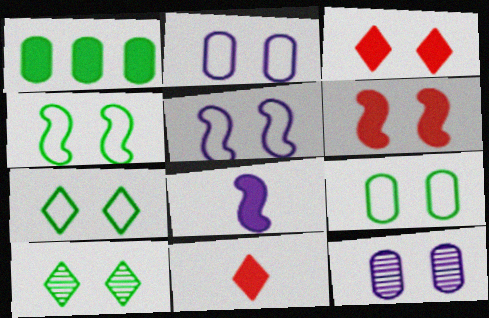[[1, 3, 8], 
[2, 6, 10], 
[3, 4, 12], 
[4, 7, 9], 
[6, 7, 12]]